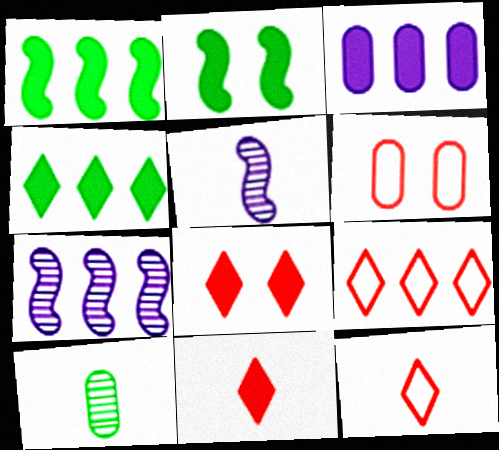[[2, 3, 11], 
[3, 6, 10], 
[4, 5, 6]]